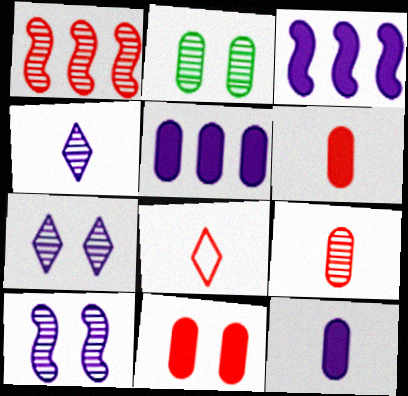[[1, 2, 4], 
[1, 8, 11], 
[2, 3, 8]]